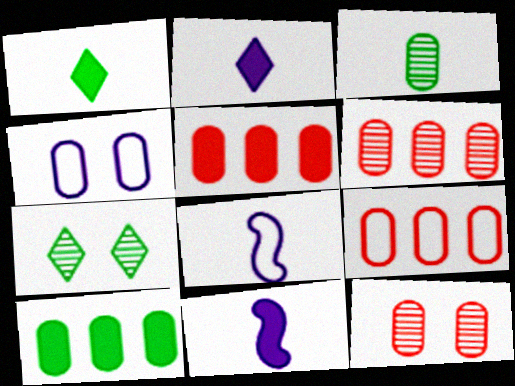[[3, 4, 5], 
[5, 6, 9], 
[5, 7, 8], 
[7, 9, 11]]